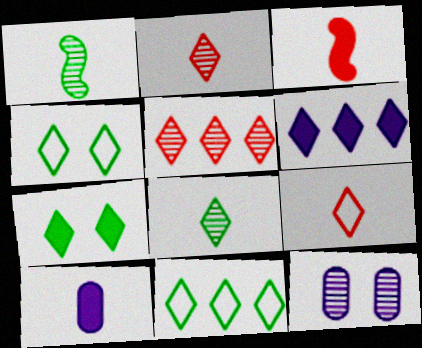[[1, 5, 12], 
[1, 9, 10], 
[2, 4, 6], 
[3, 11, 12], 
[5, 6, 11], 
[7, 8, 11]]